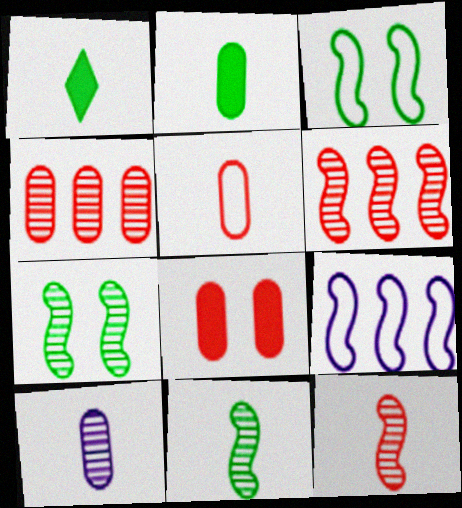[[2, 5, 10], 
[4, 5, 8]]